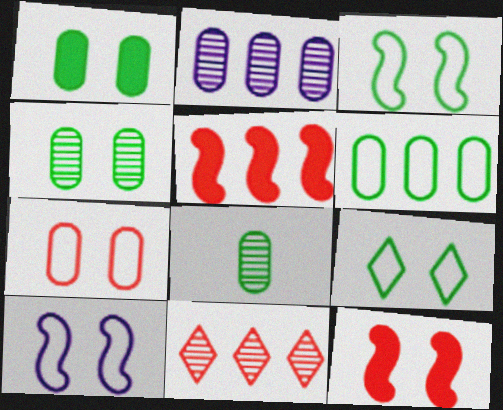[[1, 6, 8], 
[7, 9, 10]]